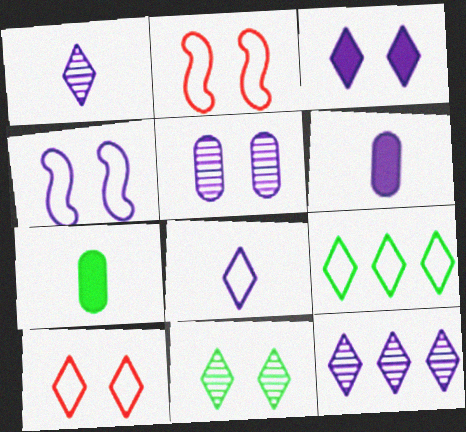[[2, 7, 12], 
[3, 4, 5], 
[3, 8, 12], 
[3, 10, 11], 
[4, 6, 12], 
[8, 9, 10]]